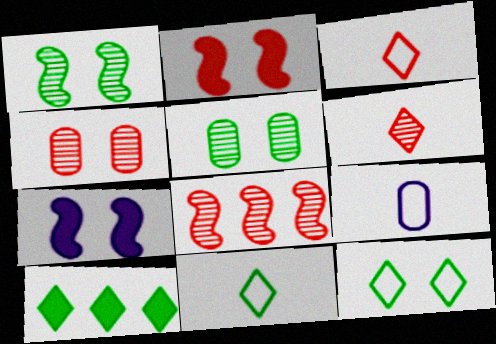[[4, 6, 8], 
[4, 7, 12]]